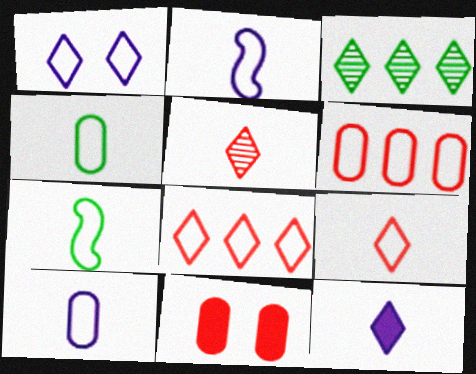[[1, 6, 7], 
[2, 3, 11], 
[2, 4, 9], 
[7, 9, 10]]